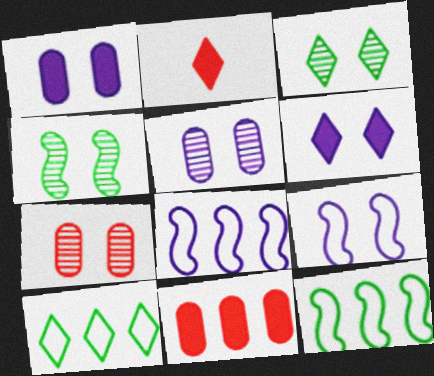[[2, 5, 12], 
[5, 6, 9]]